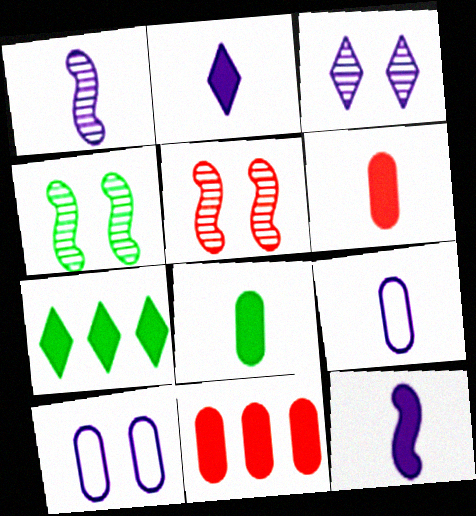[[1, 2, 9], 
[5, 7, 9]]